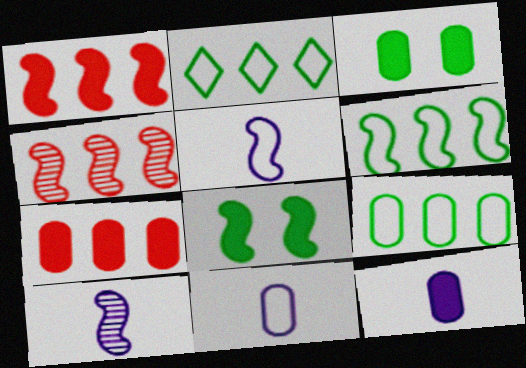[[2, 6, 9], 
[3, 7, 12], 
[4, 5, 8]]